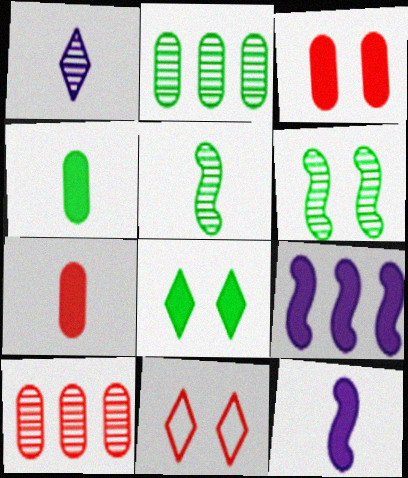[[1, 6, 10], 
[2, 11, 12], 
[7, 8, 9]]